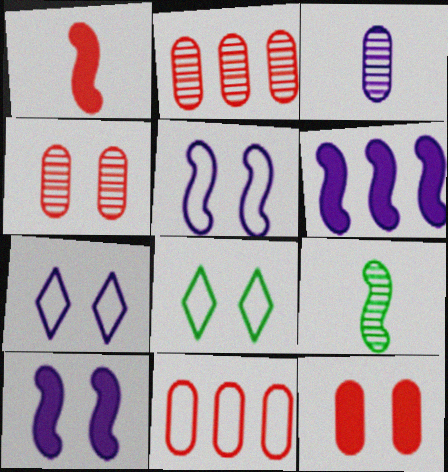[[3, 6, 7], 
[4, 8, 10]]